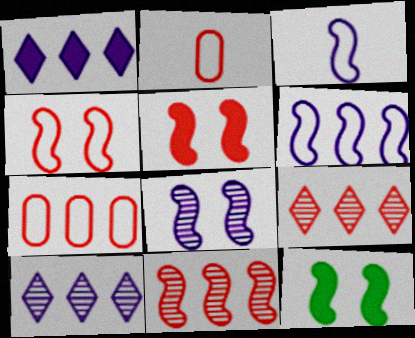[[2, 5, 9], 
[2, 10, 12], 
[3, 11, 12], 
[4, 8, 12]]